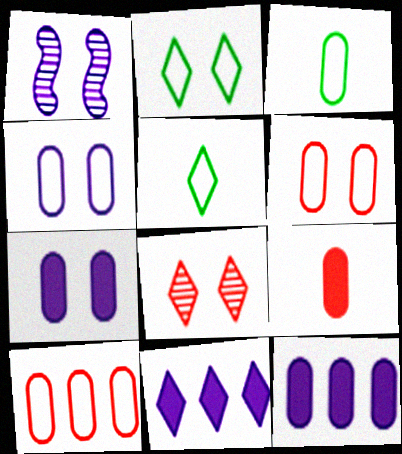[[3, 4, 10], 
[5, 8, 11]]